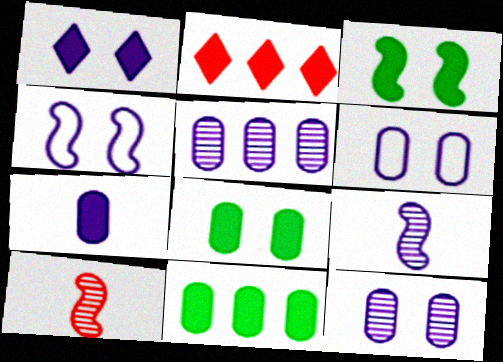[[1, 4, 12], 
[2, 3, 7], 
[5, 6, 7]]